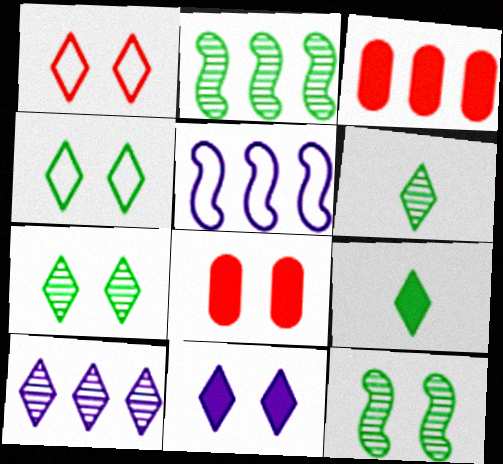[[1, 7, 11], 
[1, 9, 10], 
[5, 6, 8]]